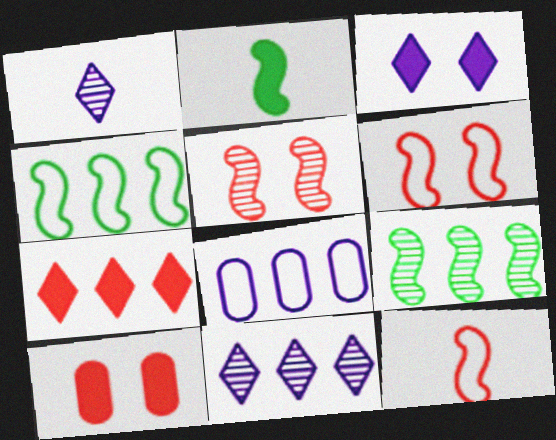[[1, 4, 10], 
[7, 8, 9]]